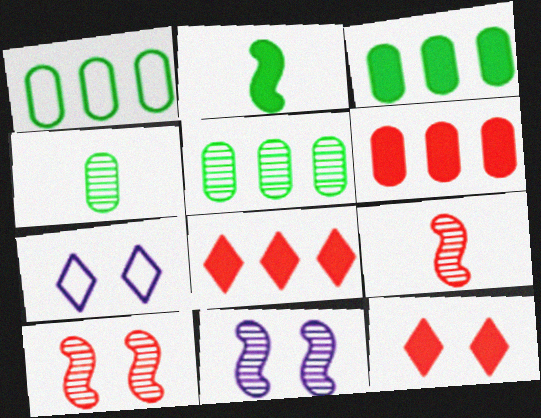[[1, 3, 5], 
[3, 7, 9]]